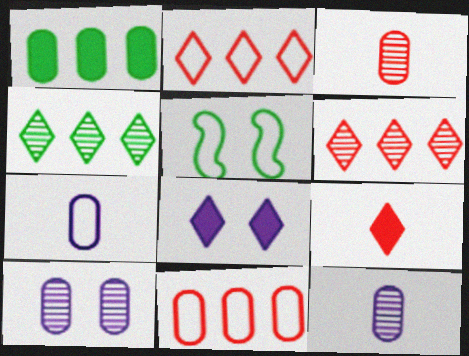[[2, 5, 7]]